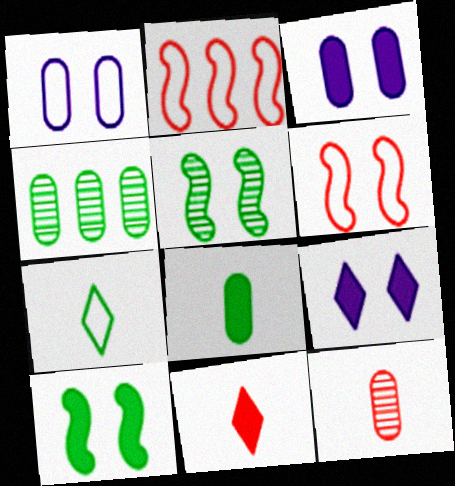[[1, 2, 7], 
[4, 7, 10]]